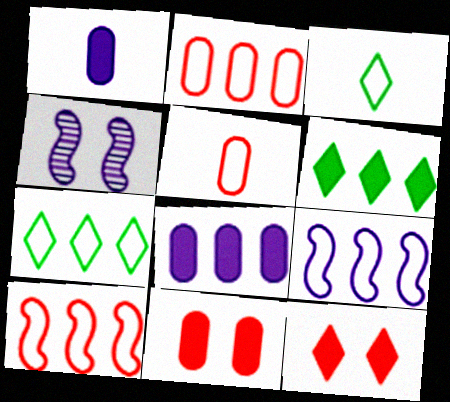[[2, 7, 9], 
[4, 5, 6]]